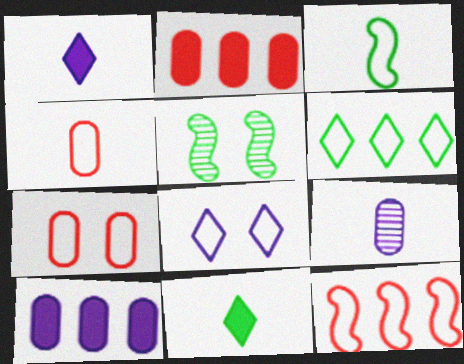[]